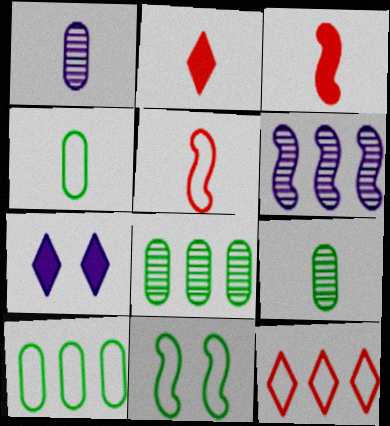[[3, 6, 11], 
[5, 7, 8]]